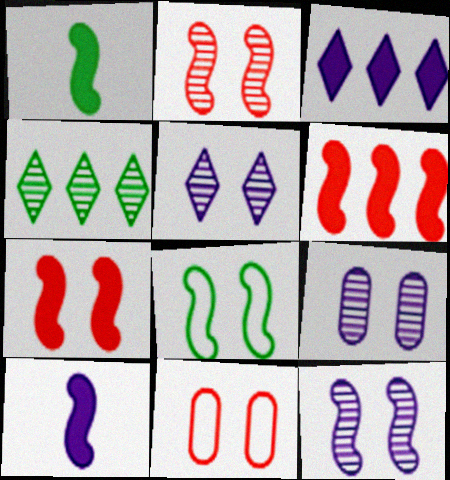[[4, 10, 11], 
[5, 9, 12], 
[7, 8, 12]]